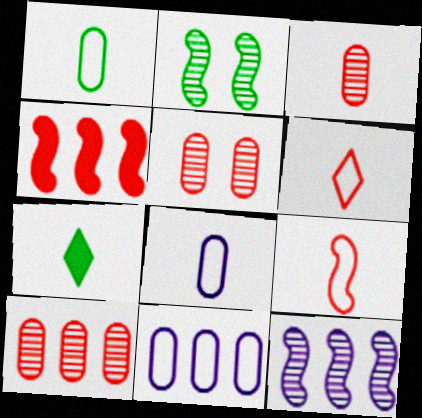[[3, 5, 10], 
[4, 5, 6]]